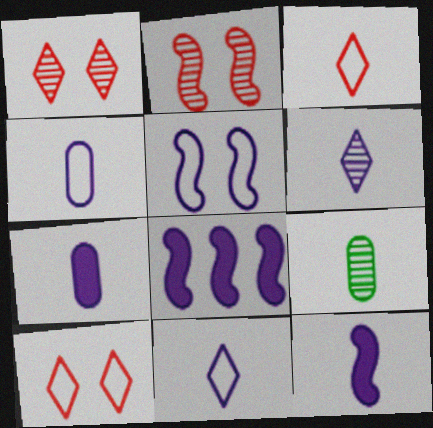[[3, 9, 12], 
[4, 6, 12], 
[8, 9, 10]]